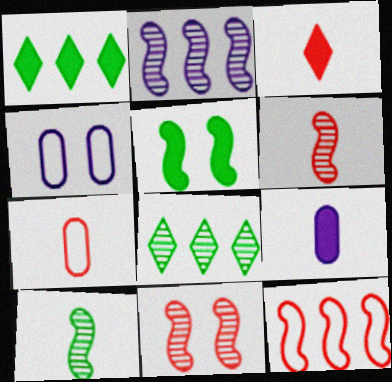[[1, 4, 6], 
[2, 10, 11], 
[3, 6, 7]]